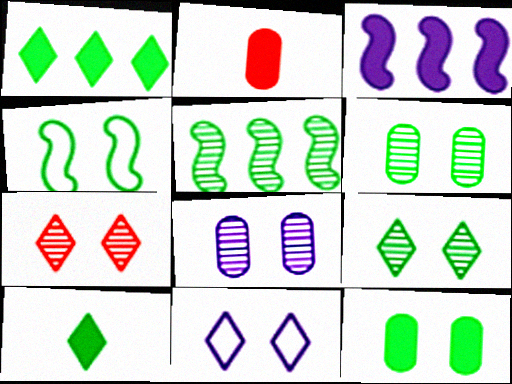[[2, 5, 11], 
[4, 9, 12]]